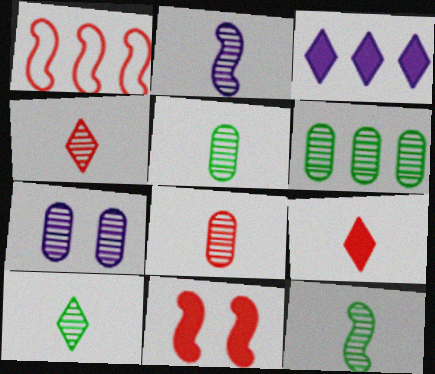[[1, 3, 6], 
[2, 4, 5], 
[2, 8, 10], 
[5, 10, 12], 
[6, 7, 8]]